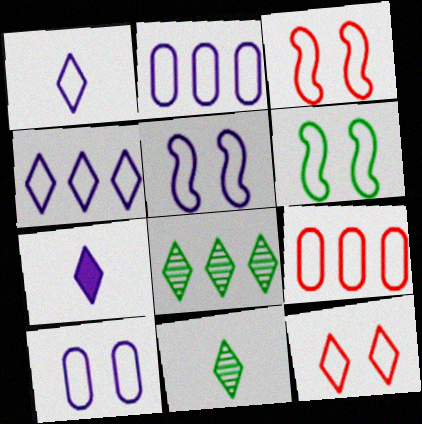[[1, 2, 5], 
[1, 6, 9], 
[3, 5, 6], 
[6, 10, 12], 
[7, 8, 12]]